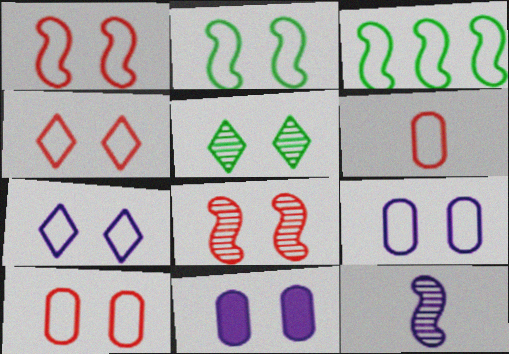[[1, 4, 10], 
[1, 5, 11], 
[2, 4, 9], 
[2, 7, 10], 
[3, 6, 7]]